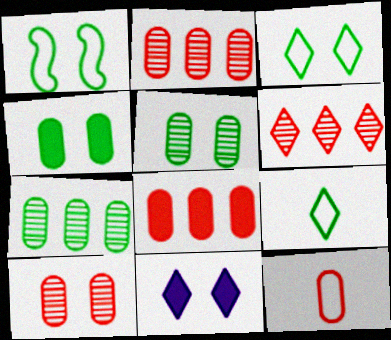[[1, 10, 11], 
[6, 9, 11], 
[8, 10, 12]]